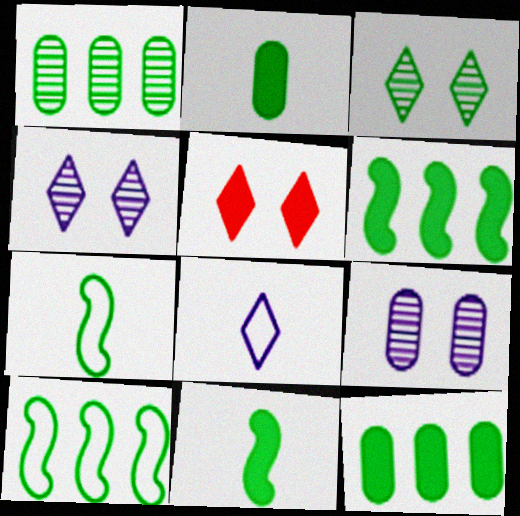[[2, 3, 10], 
[3, 7, 12]]